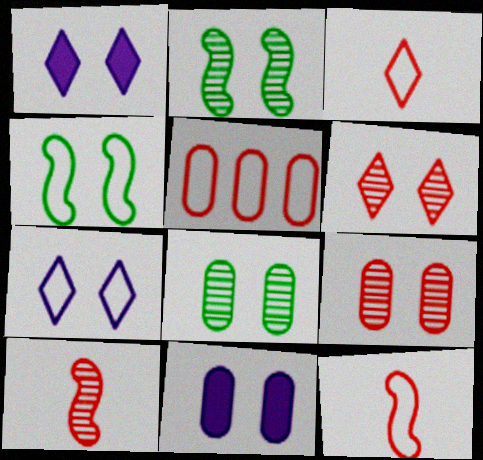[[1, 4, 9], 
[4, 6, 11]]